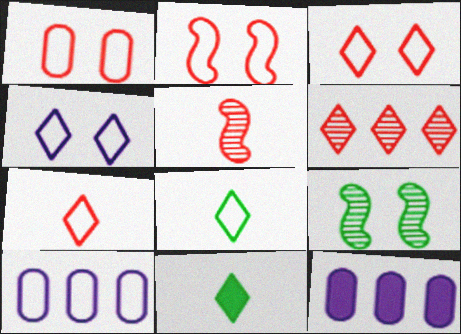[[1, 2, 3], 
[2, 8, 10], 
[4, 6, 11], 
[7, 9, 12]]